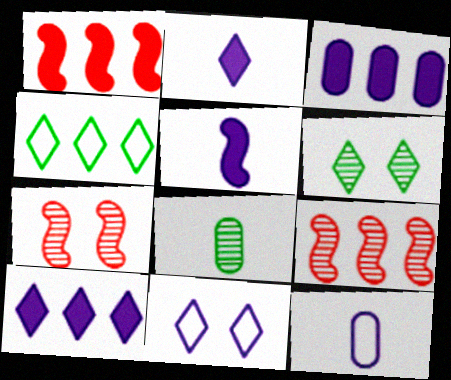[[1, 6, 12], 
[1, 8, 11], 
[3, 4, 9]]